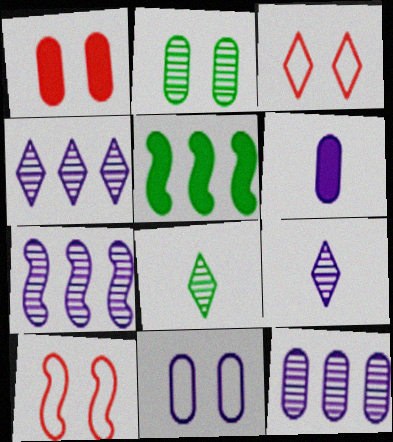[[1, 2, 11], 
[4, 7, 12], 
[6, 11, 12]]